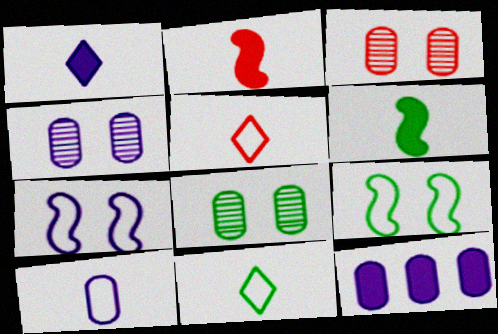[[3, 4, 8], 
[4, 10, 12]]